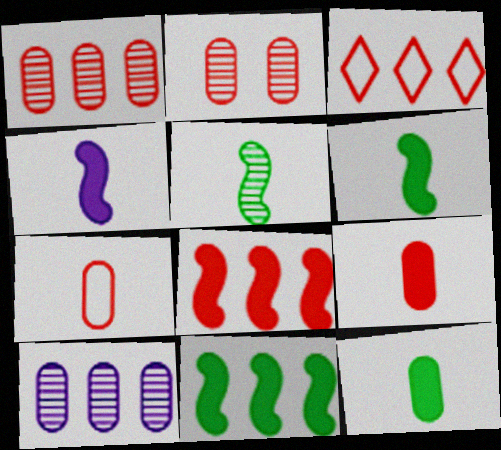[[1, 3, 8], 
[3, 10, 11]]